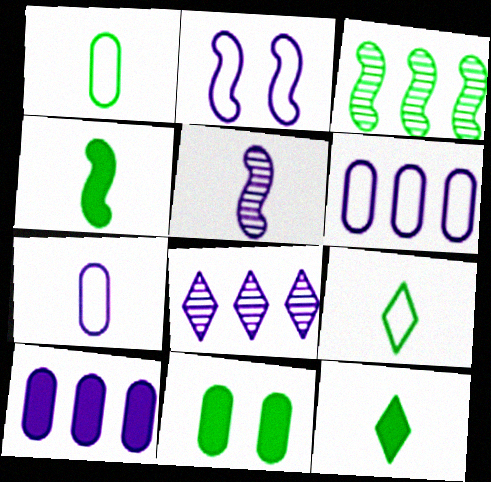[[3, 9, 11]]